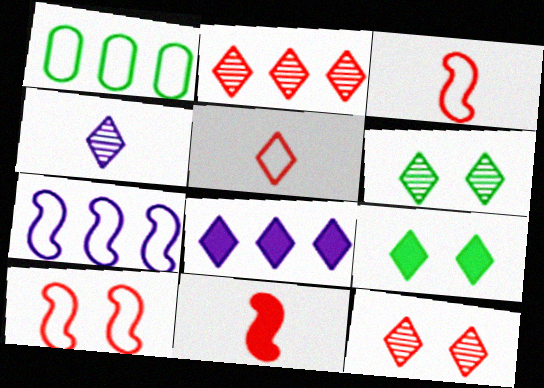[[2, 4, 6], 
[5, 6, 8]]